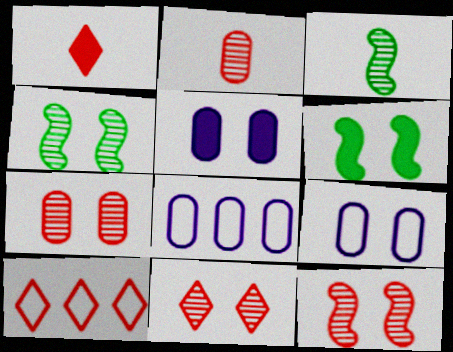[[1, 4, 8], 
[1, 10, 11], 
[3, 5, 10], 
[6, 9, 11], 
[7, 11, 12]]